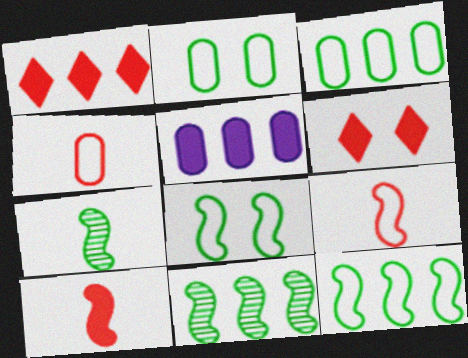[]